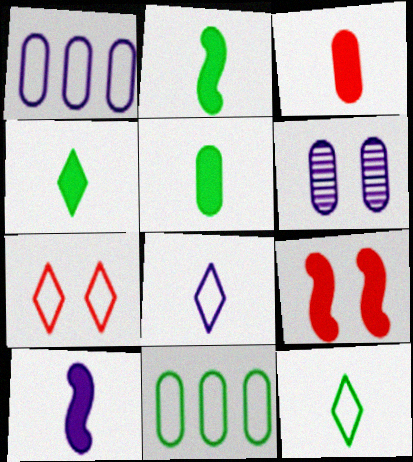[[2, 4, 5], 
[3, 4, 10], 
[3, 6, 11]]